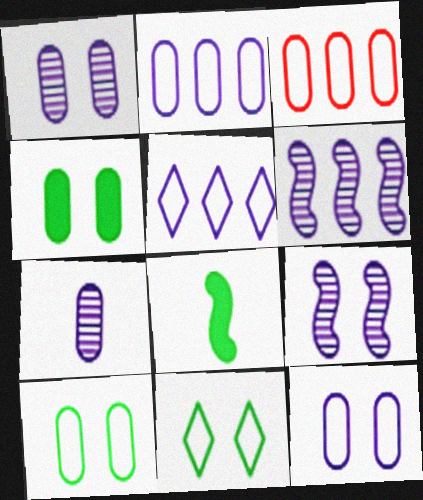[[3, 4, 7]]